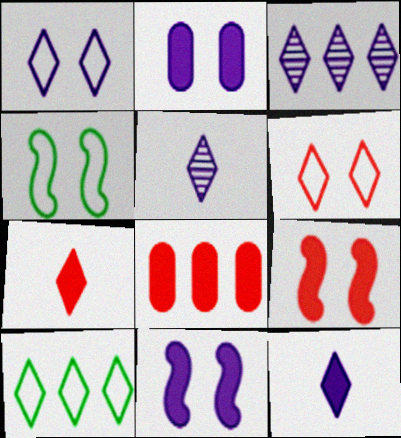[[1, 3, 12], 
[4, 5, 8], 
[7, 8, 9]]